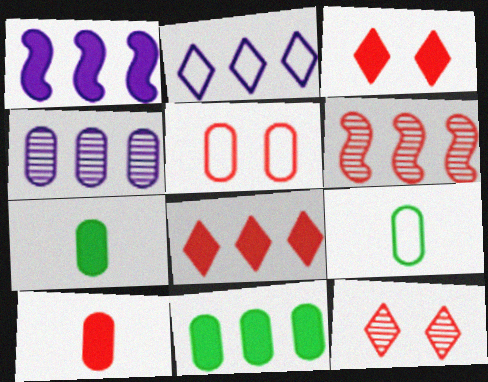[[1, 2, 4], 
[1, 3, 7], 
[1, 8, 11], 
[1, 9, 12], 
[2, 6, 11], 
[4, 5, 7]]